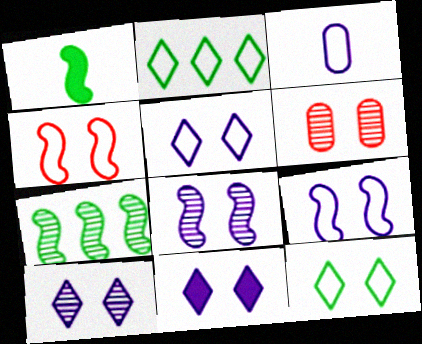[[2, 3, 4], 
[5, 10, 11]]